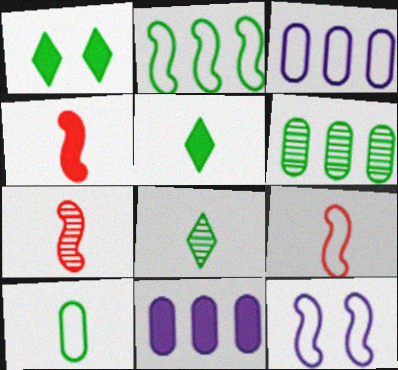[[1, 3, 7], 
[1, 4, 11], 
[2, 9, 12], 
[4, 7, 9]]